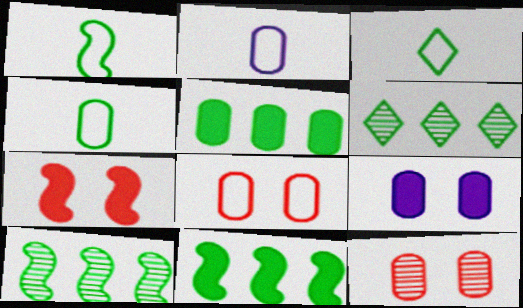[[1, 3, 4], 
[2, 5, 12], 
[2, 6, 7]]